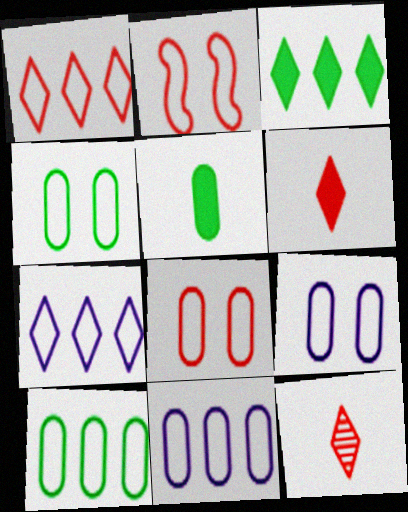[[4, 8, 9]]